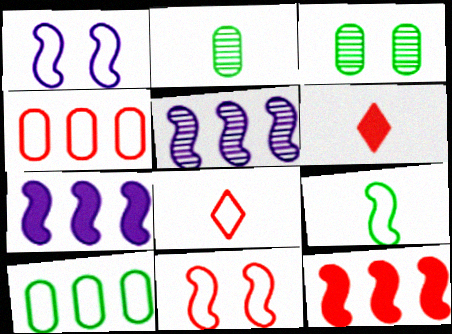[[1, 8, 10], 
[3, 7, 8], 
[4, 8, 11]]